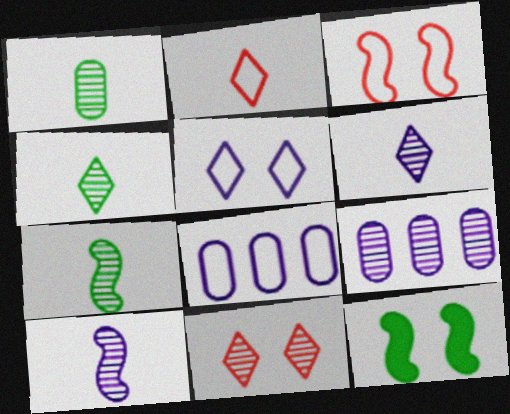[[1, 4, 7], 
[2, 9, 12], 
[7, 9, 11]]